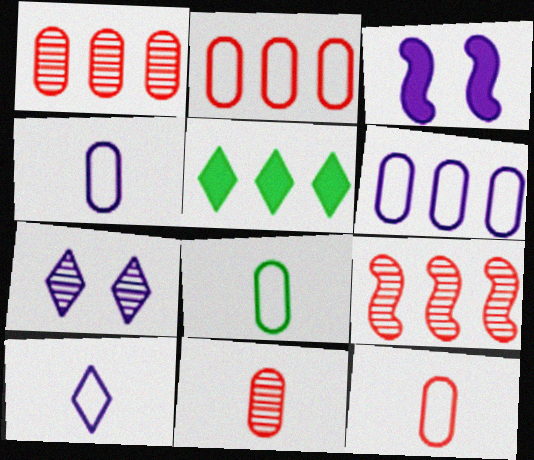[[4, 8, 12], 
[5, 6, 9]]